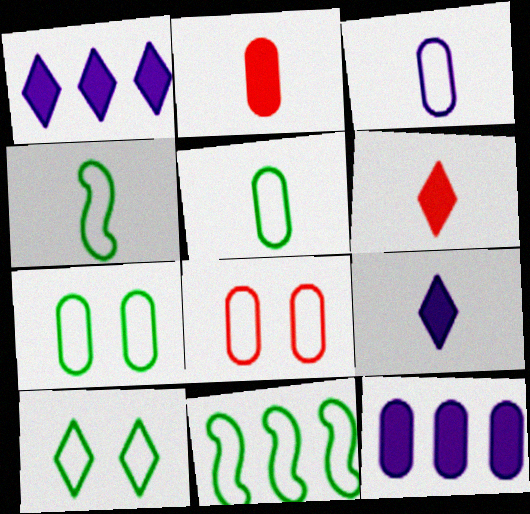[[5, 10, 11]]